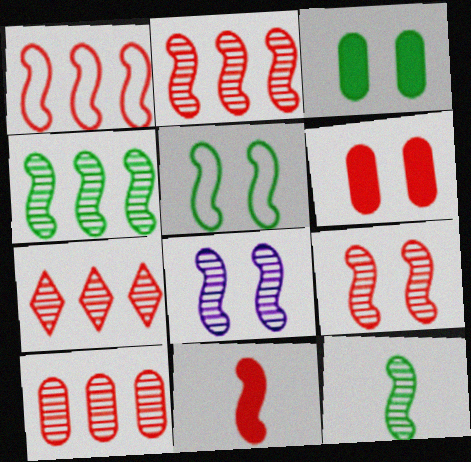[[1, 9, 11], 
[2, 7, 10], 
[2, 8, 12]]